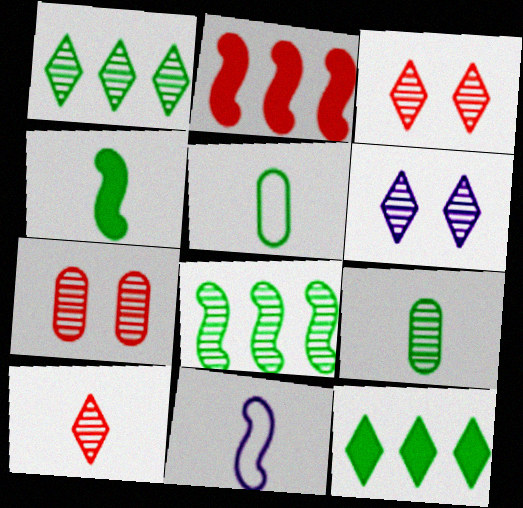[[1, 6, 10], 
[2, 5, 6], 
[7, 11, 12]]